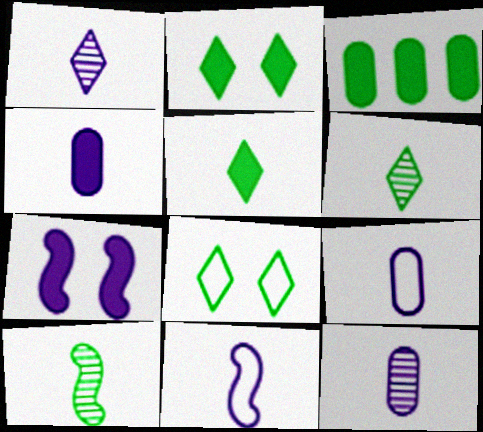[[1, 4, 11], 
[3, 8, 10], 
[4, 9, 12]]